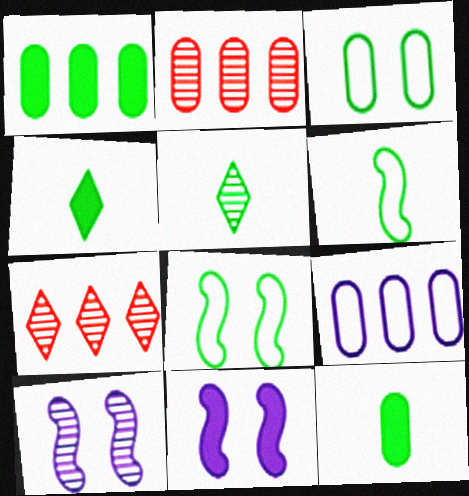[[1, 2, 9], 
[1, 5, 8], 
[2, 5, 10], 
[5, 6, 12]]